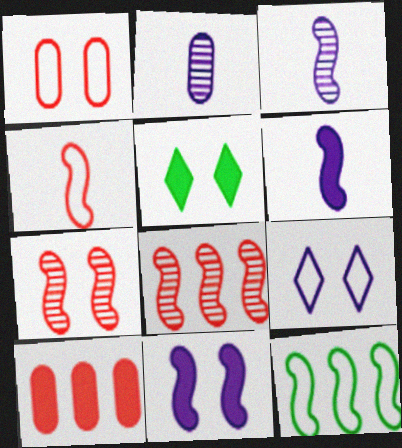[[5, 6, 10], 
[6, 7, 12]]